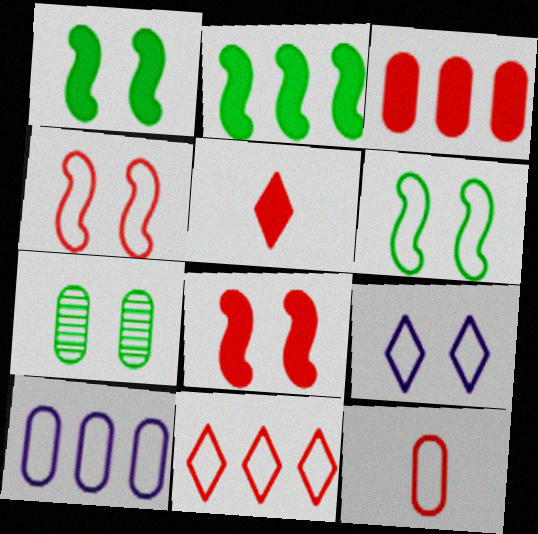[[3, 5, 8], 
[4, 11, 12], 
[7, 8, 9]]